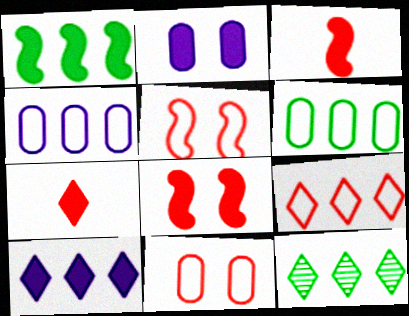[[1, 2, 7], 
[1, 6, 12], 
[9, 10, 12]]